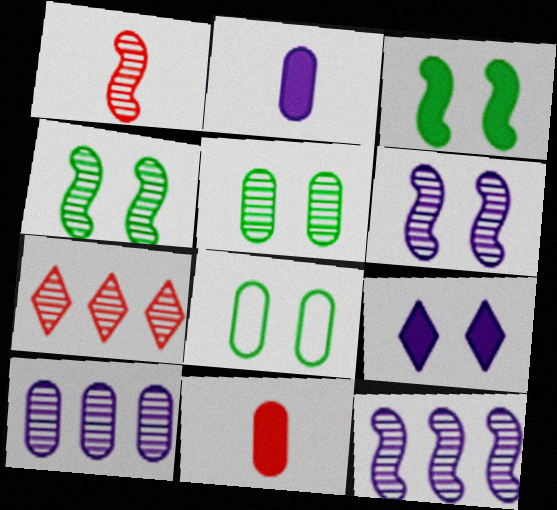[[1, 4, 12], 
[8, 10, 11]]